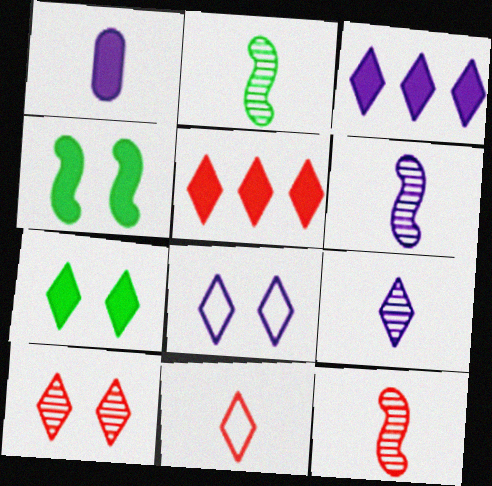[[1, 2, 11], 
[1, 4, 5], 
[2, 6, 12], 
[3, 8, 9], 
[5, 10, 11], 
[7, 8, 10]]